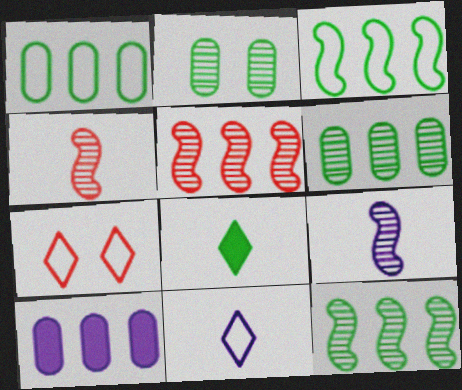[[2, 3, 8]]